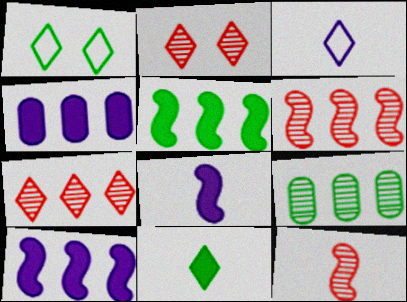[[1, 4, 12]]